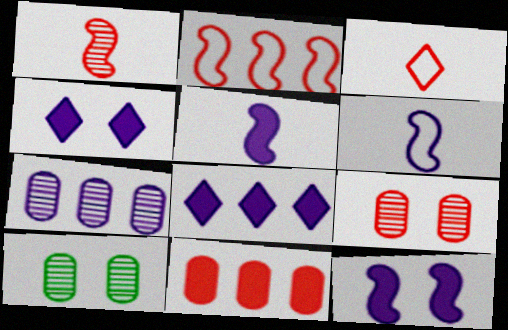[[4, 6, 7]]